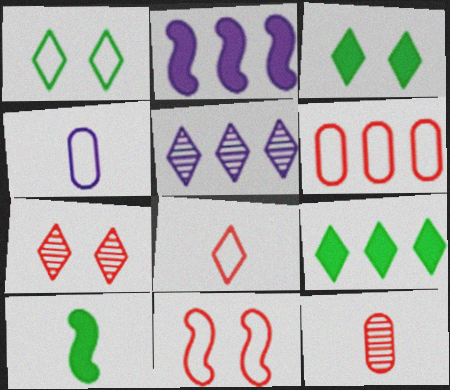[[1, 2, 12], 
[3, 5, 8], 
[6, 8, 11]]